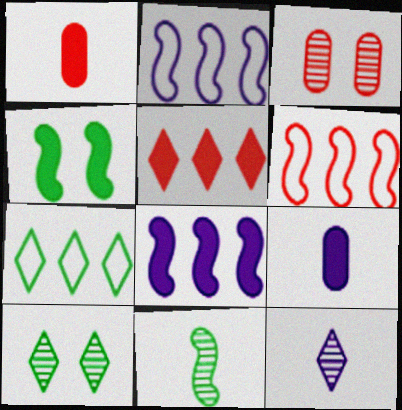[[1, 2, 10], 
[4, 5, 9], 
[6, 9, 10]]